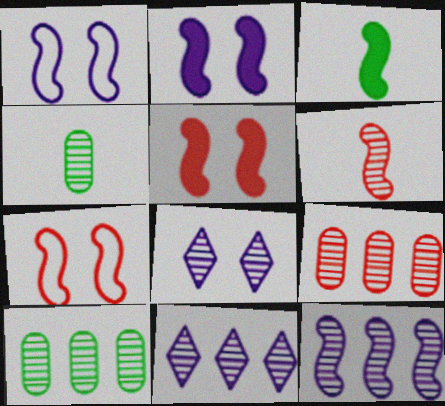[[3, 7, 12], 
[6, 8, 10]]